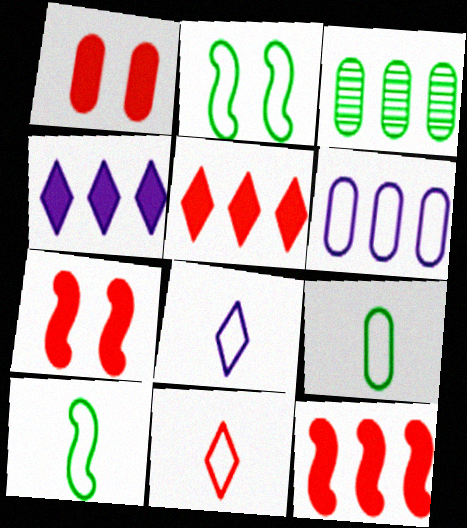[[2, 6, 11], 
[3, 7, 8]]